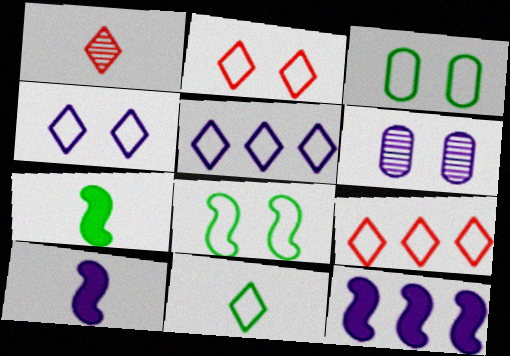[[1, 3, 12], 
[2, 5, 11], 
[4, 9, 11], 
[5, 6, 10], 
[6, 7, 9]]